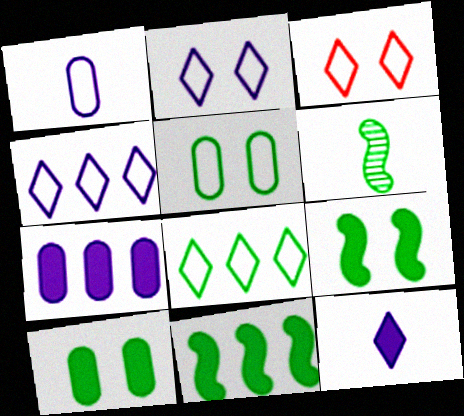[[3, 6, 7], 
[6, 8, 10]]